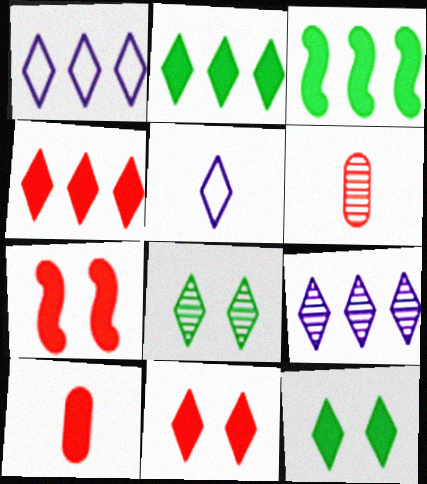[[4, 5, 8], 
[4, 7, 10]]